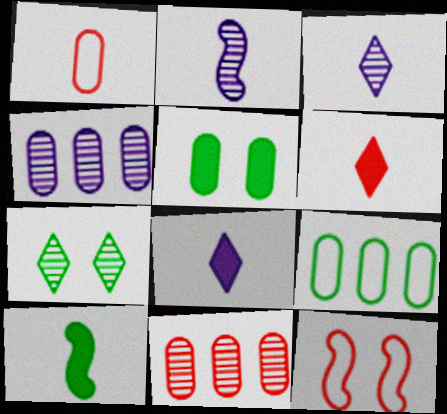[[1, 3, 10], 
[1, 4, 5], 
[2, 7, 11], 
[6, 11, 12], 
[7, 9, 10]]